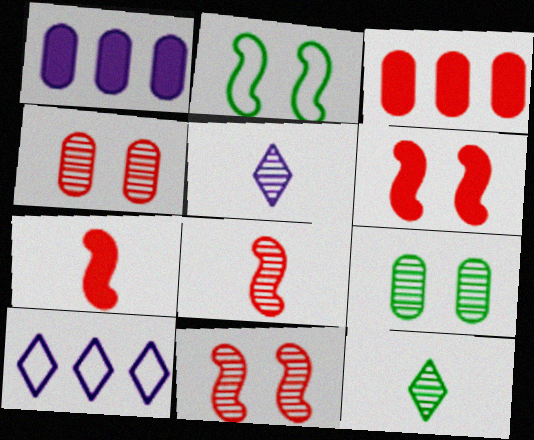[[2, 3, 5], 
[7, 9, 10]]